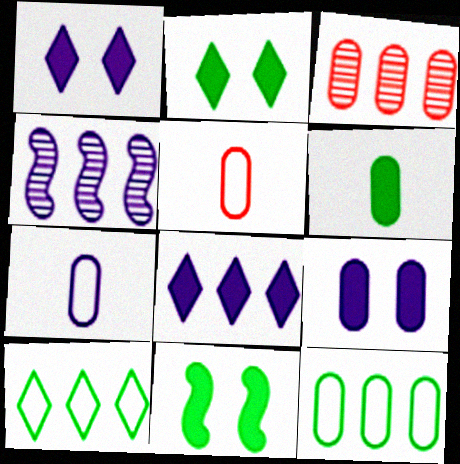[[1, 4, 7], 
[2, 4, 5]]